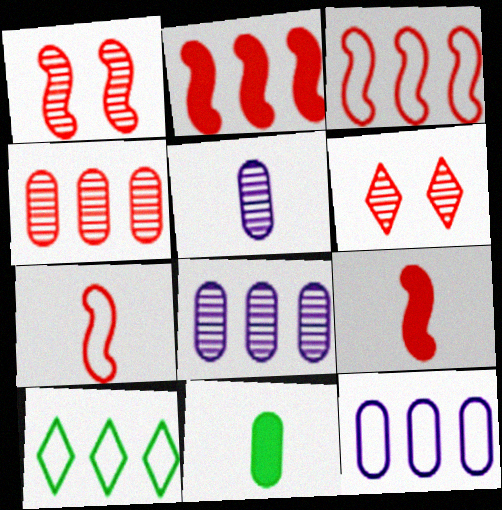[[1, 2, 7], 
[1, 3, 9], 
[2, 8, 10], 
[3, 10, 12]]